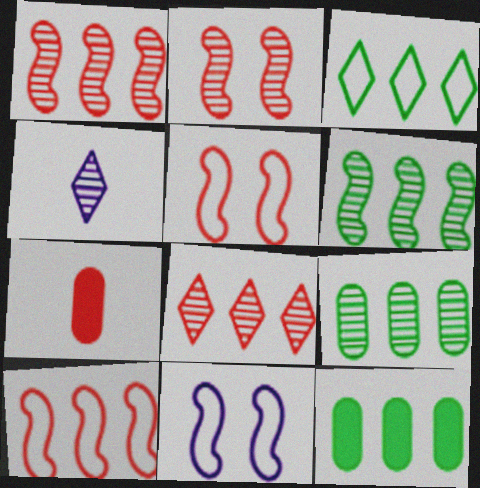[[2, 4, 9], 
[3, 6, 12], 
[4, 5, 12], 
[5, 7, 8]]